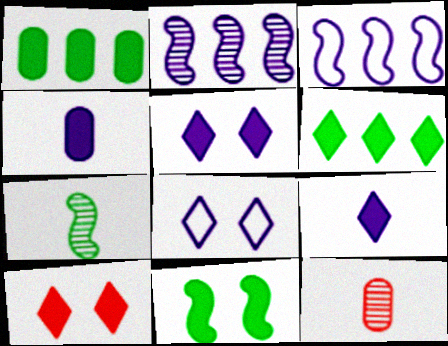[[2, 4, 8], 
[6, 9, 10]]